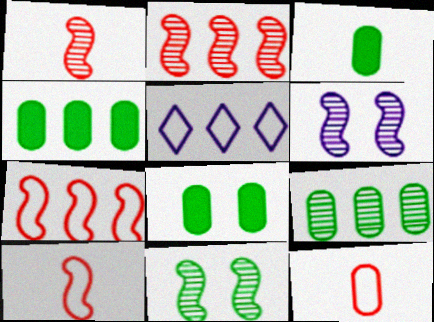[[1, 5, 8], 
[2, 4, 5], 
[3, 4, 8]]